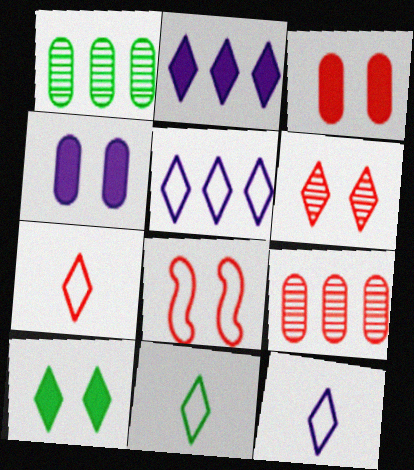[[2, 6, 11], 
[3, 6, 8], 
[7, 11, 12]]